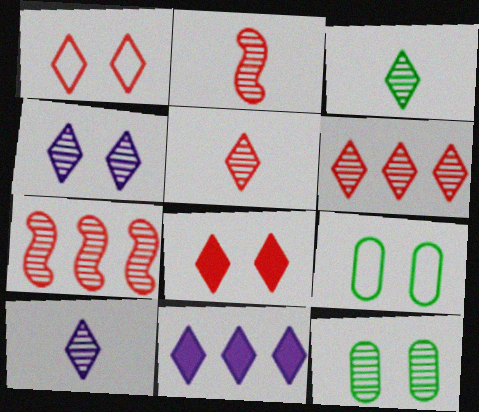[[1, 3, 11], 
[2, 9, 11], 
[3, 4, 6], 
[3, 5, 10], 
[7, 10, 12]]